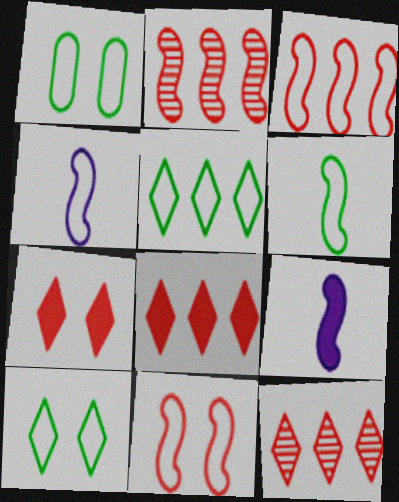[[1, 5, 6], 
[1, 9, 12]]